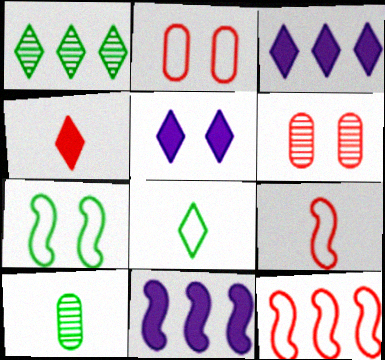[[4, 6, 12], 
[5, 6, 7], 
[5, 10, 12], 
[6, 8, 11]]